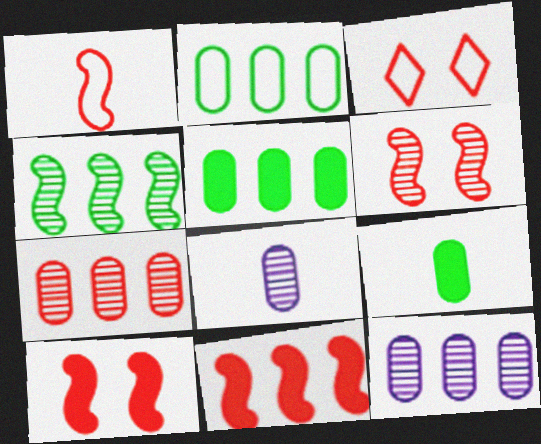[[1, 6, 11]]